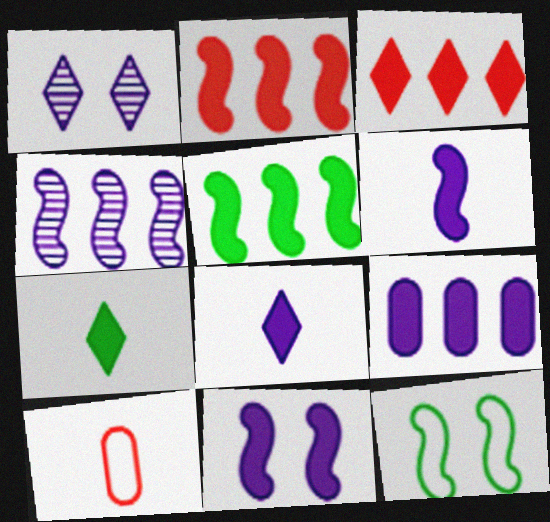[[1, 5, 10], 
[3, 5, 9], 
[8, 9, 11]]